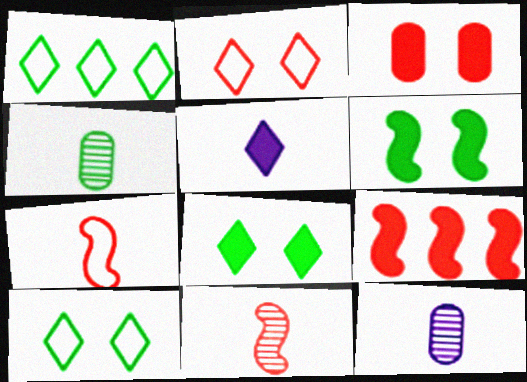[[1, 4, 6], 
[4, 5, 7], 
[9, 10, 12]]